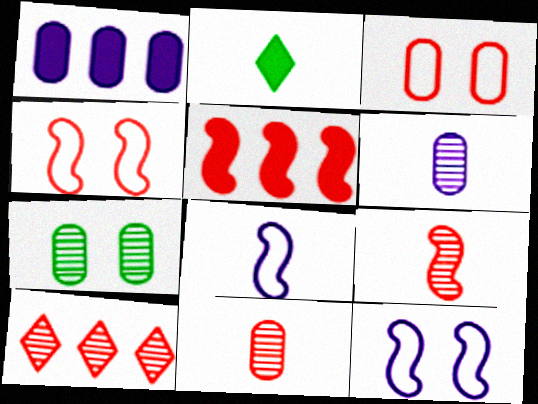[[2, 8, 11], 
[4, 5, 9]]